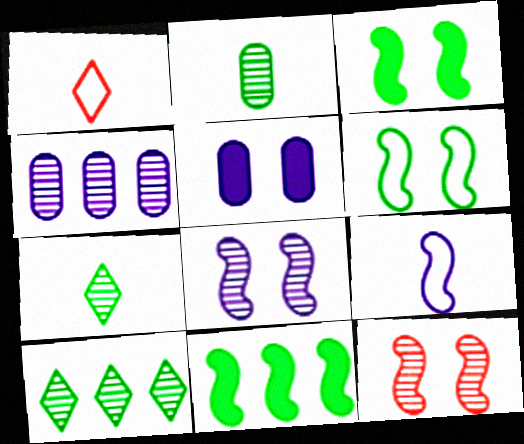[[1, 3, 4], 
[4, 7, 12], 
[9, 11, 12]]